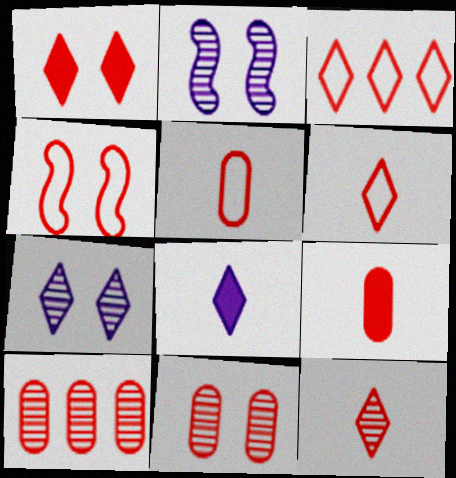[[1, 3, 12], 
[1, 4, 11], 
[3, 4, 5]]